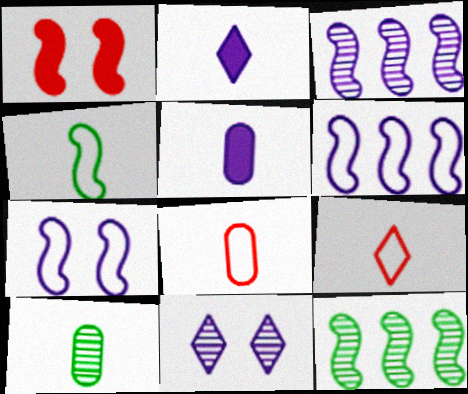[[1, 3, 4], 
[5, 6, 11], 
[5, 8, 10]]